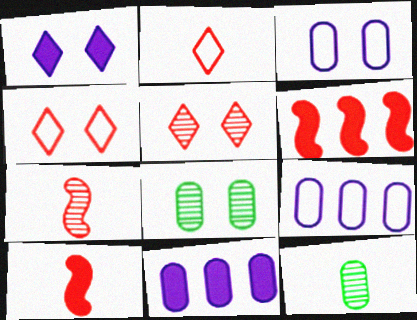[]